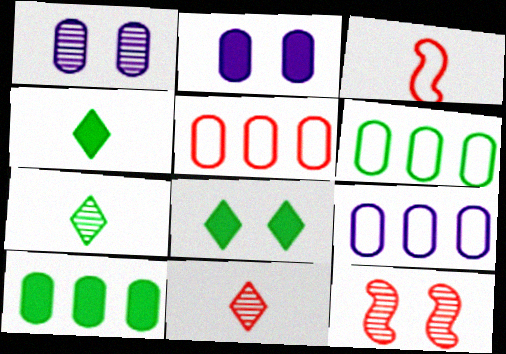[[4, 9, 12], 
[5, 6, 9]]